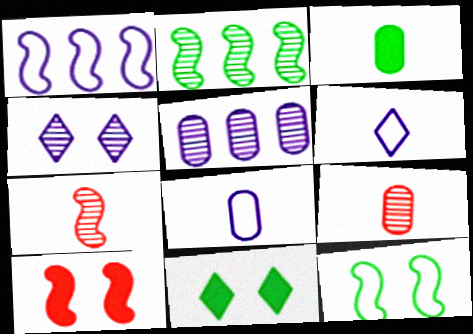[[1, 9, 11], 
[2, 4, 9], 
[3, 6, 7], 
[3, 8, 9]]